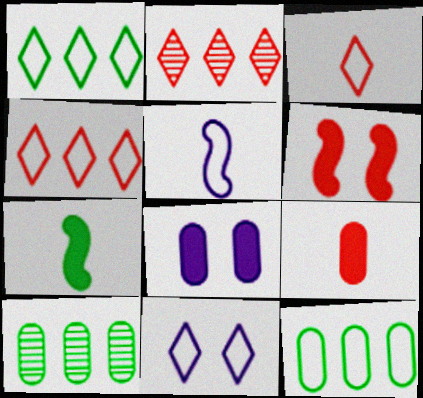[[1, 3, 11]]